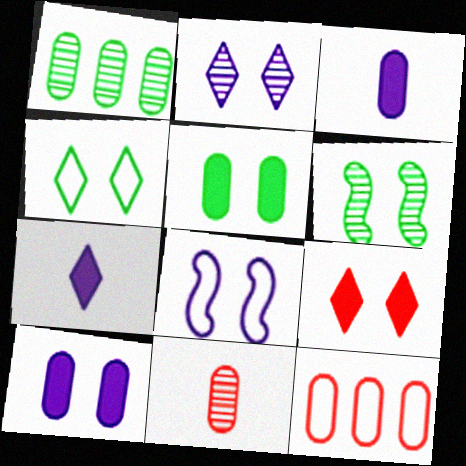[[2, 4, 9], 
[2, 8, 10], 
[4, 5, 6], 
[6, 7, 12]]